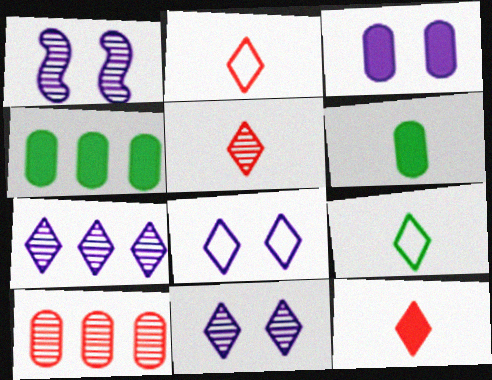[[1, 2, 4], 
[1, 3, 8], 
[2, 5, 12]]